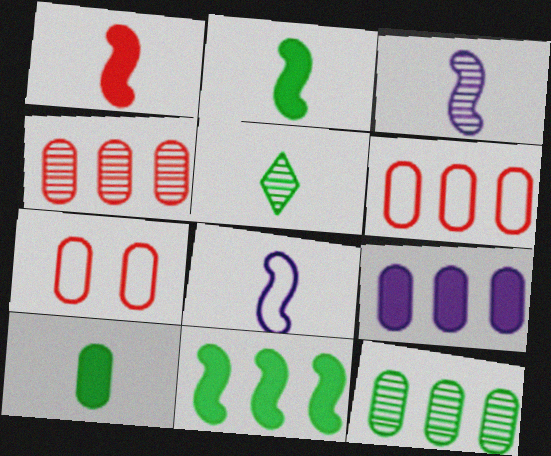[[6, 9, 12]]